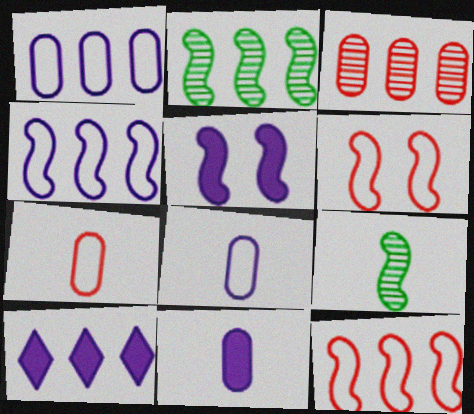[[5, 9, 12], 
[5, 10, 11]]